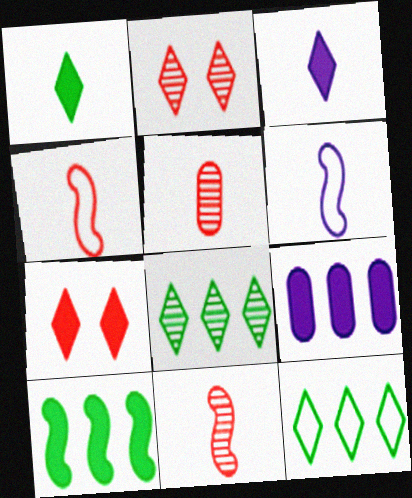[[1, 5, 6], 
[2, 3, 12]]